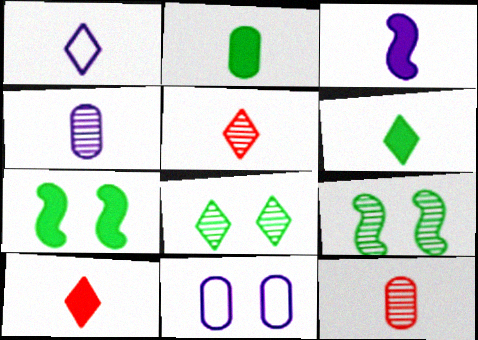[[1, 3, 4], 
[1, 5, 6], 
[2, 3, 10]]